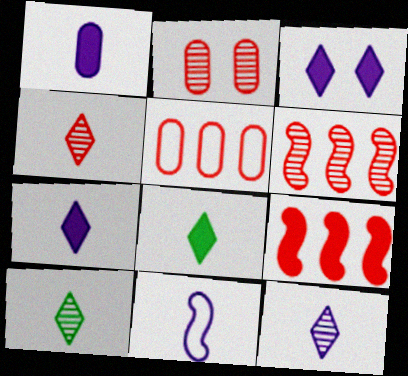[[1, 11, 12], 
[2, 4, 6], 
[4, 10, 12]]